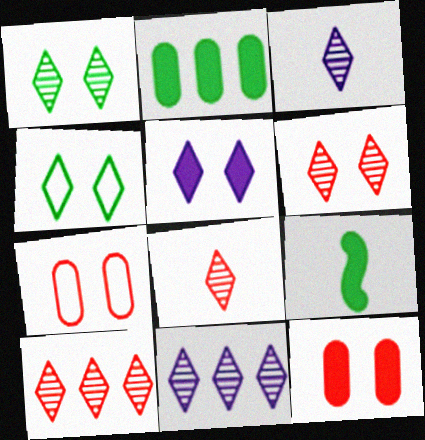[[1, 3, 10], 
[1, 8, 11], 
[4, 5, 6], 
[6, 8, 10], 
[7, 9, 11]]